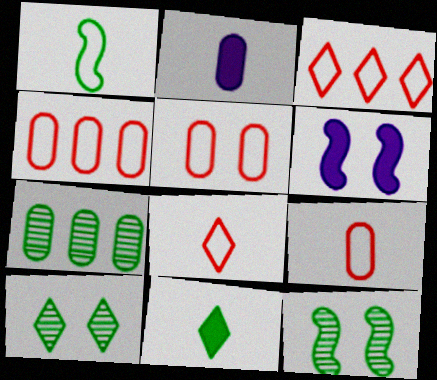[[2, 3, 12], 
[2, 5, 7], 
[4, 5, 9], 
[5, 6, 10], 
[6, 7, 8]]